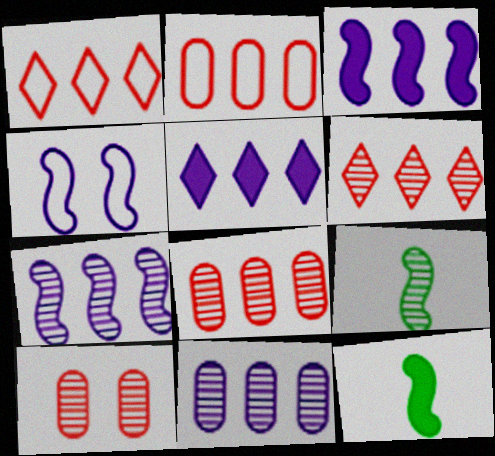[]